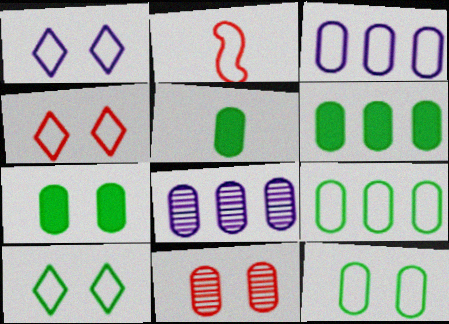[[1, 2, 9], 
[1, 4, 10], 
[2, 3, 10], 
[3, 5, 11], 
[5, 6, 7]]